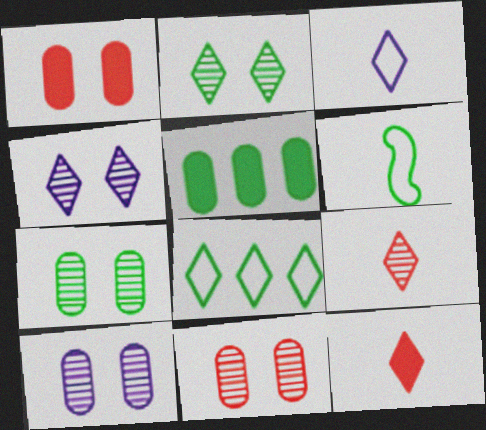[[2, 5, 6], 
[4, 8, 12], 
[7, 10, 11]]